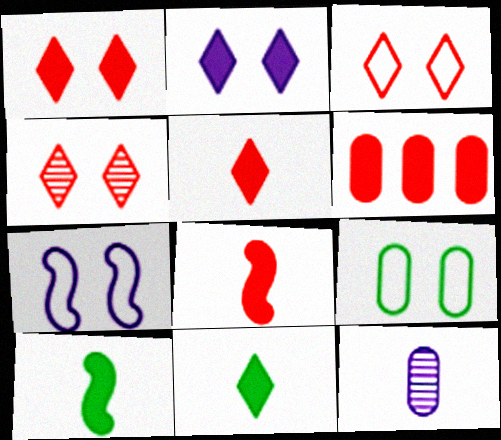[[1, 3, 4], 
[1, 6, 8], 
[2, 6, 10], 
[3, 7, 9], 
[6, 9, 12]]